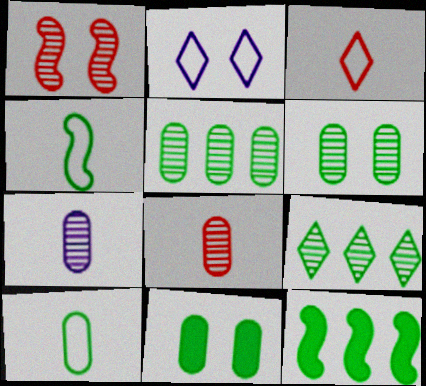[[1, 2, 11], 
[1, 7, 9], 
[2, 8, 12], 
[4, 9, 11], 
[5, 10, 11]]